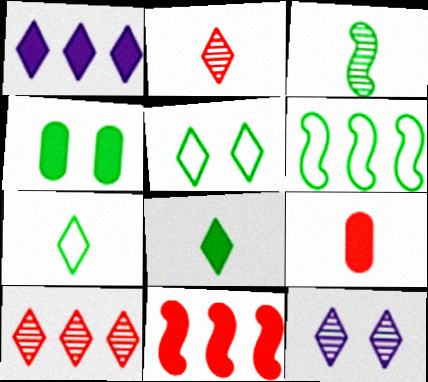[[1, 2, 5], 
[6, 9, 12]]